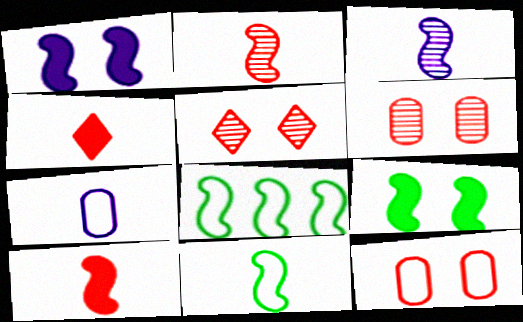[[1, 2, 8], 
[3, 10, 11]]